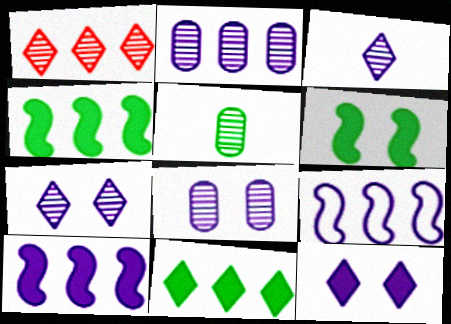[]